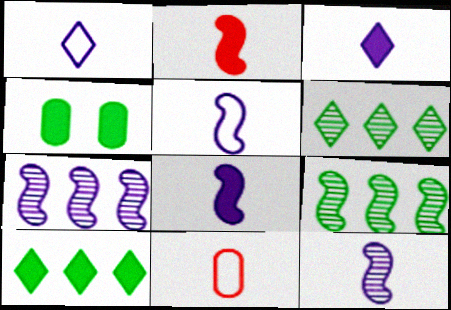[[5, 8, 12]]